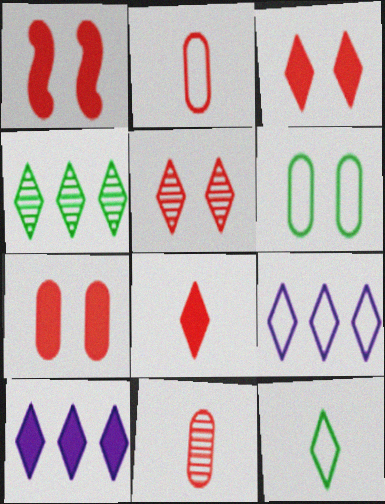[[1, 3, 7], 
[5, 10, 12]]